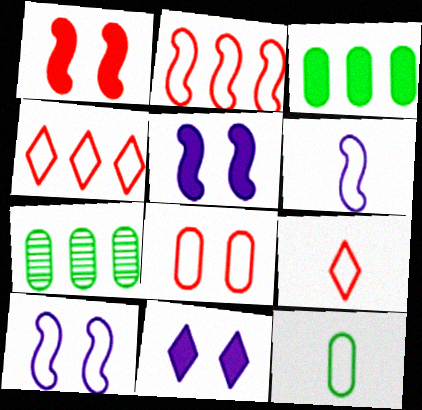[[2, 8, 9], 
[4, 10, 12], 
[5, 7, 9], 
[6, 9, 12]]